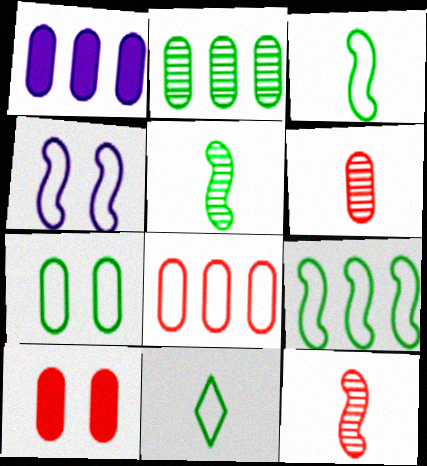[[1, 2, 8], 
[1, 6, 7], 
[4, 8, 11], 
[6, 8, 10], 
[7, 9, 11]]